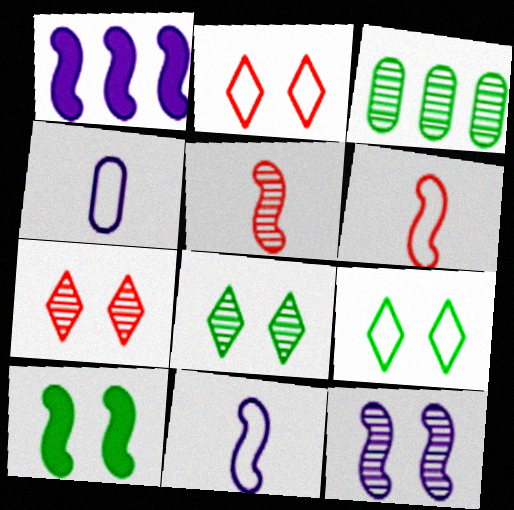[[1, 11, 12]]